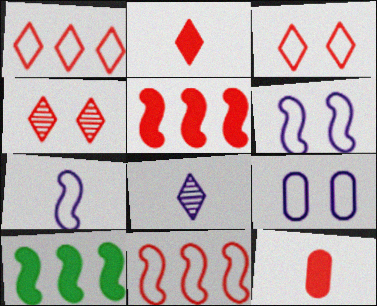[[1, 2, 4], 
[4, 11, 12]]